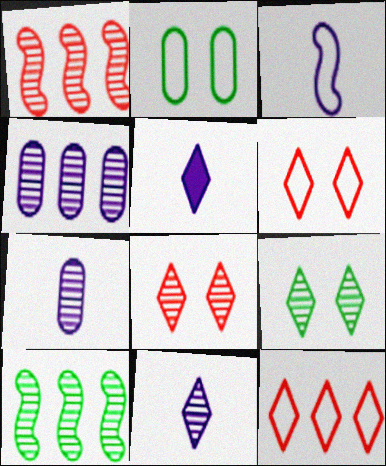[[1, 2, 5], 
[1, 7, 9], 
[2, 3, 12], 
[3, 5, 7], 
[5, 9, 12], 
[7, 8, 10]]